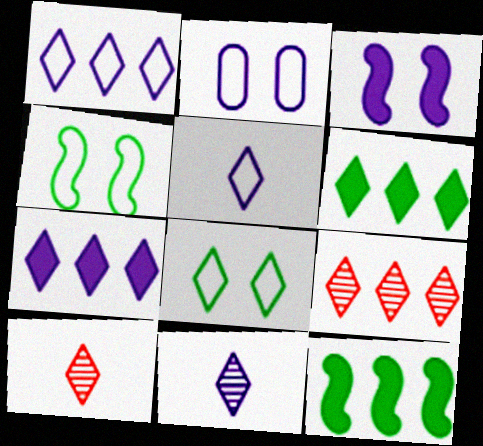[[1, 6, 9], 
[2, 10, 12], 
[7, 8, 10]]